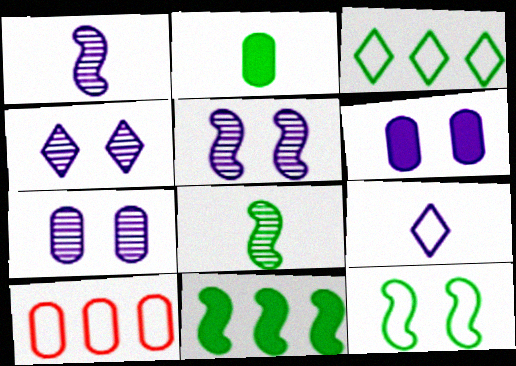[[2, 7, 10], 
[4, 5, 7], 
[8, 11, 12], 
[9, 10, 12]]